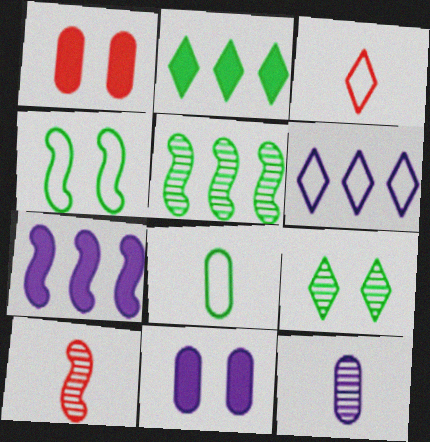[[3, 5, 11], 
[4, 7, 10]]